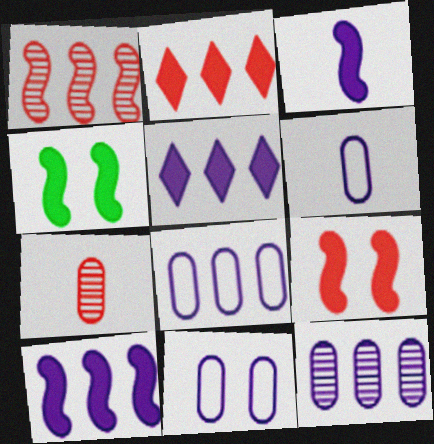[[6, 8, 11]]